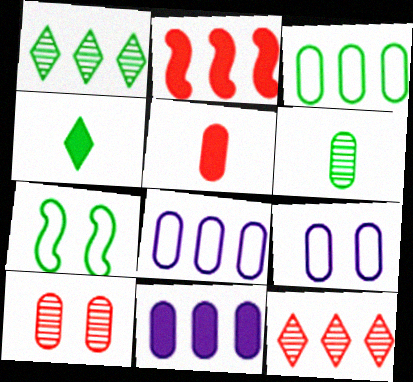[[1, 2, 8]]